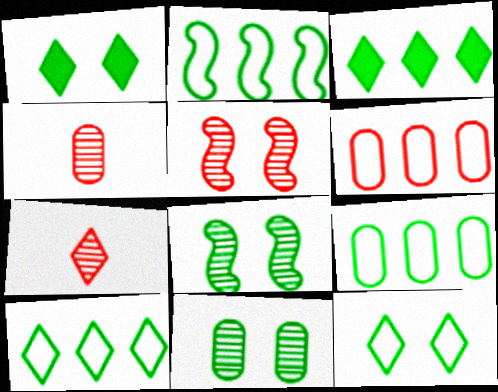[[2, 9, 10]]